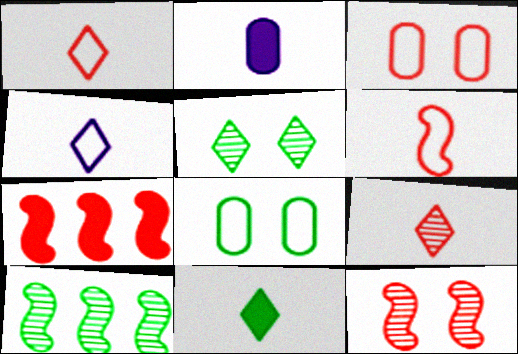[[3, 7, 9], 
[4, 9, 11], 
[6, 7, 12], 
[8, 10, 11]]